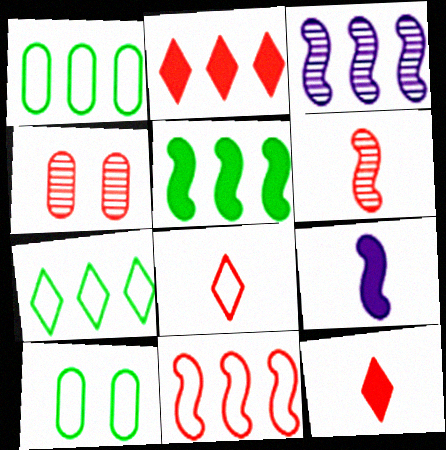[[1, 2, 3], 
[3, 5, 11], 
[3, 10, 12], 
[4, 7, 9], 
[4, 11, 12]]